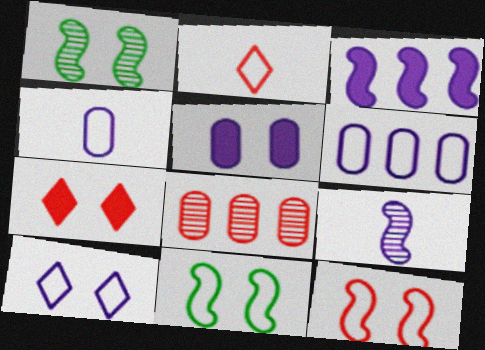[[2, 6, 11]]